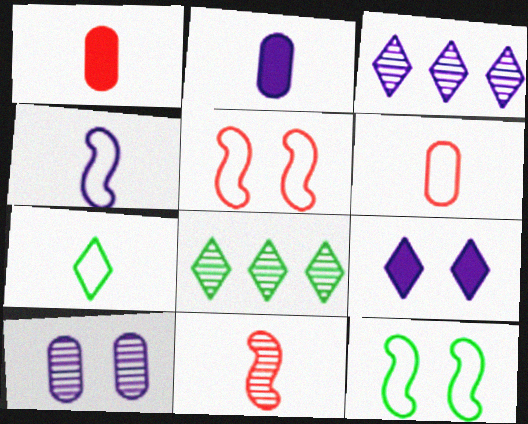[[1, 3, 12], 
[2, 5, 8], 
[2, 7, 11], 
[4, 6, 7], 
[8, 10, 11]]